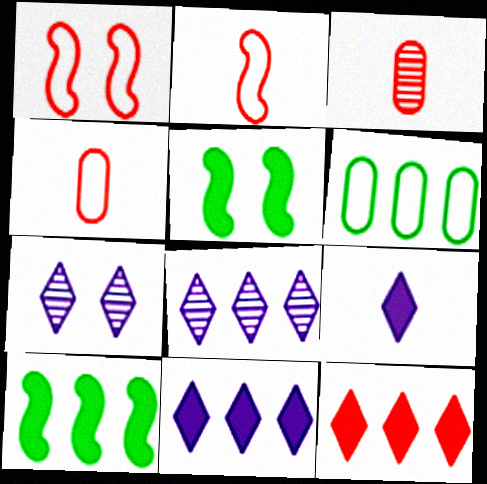[[1, 3, 12], 
[4, 5, 8], 
[4, 7, 10]]